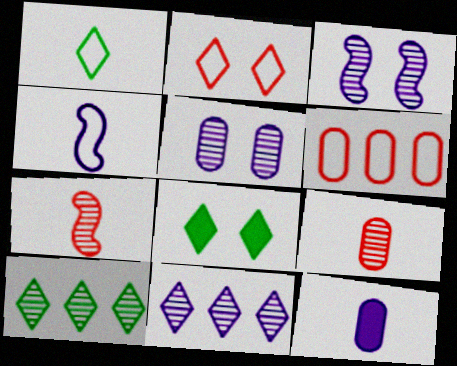[[1, 7, 12], 
[1, 8, 10], 
[3, 9, 10], 
[5, 7, 10]]